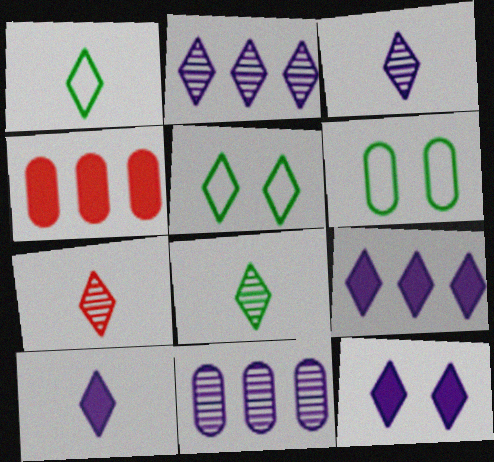[[1, 7, 10], 
[3, 7, 8], 
[5, 7, 9], 
[9, 10, 12]]